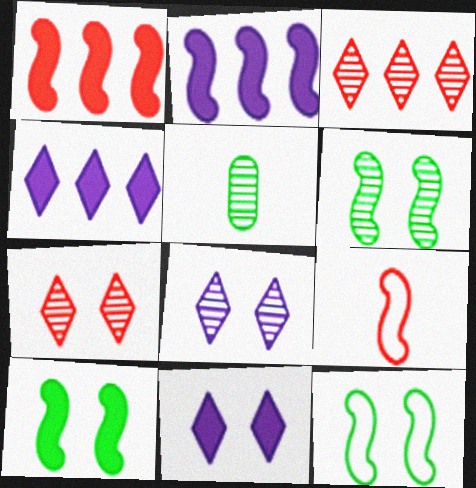[[2, 6, 9], 
[6, 10, 12]]